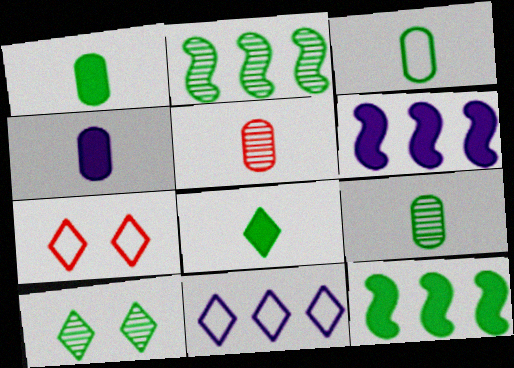[[1, 3, 9], 
[2, 4, 7], 
[2, 9, 10], 
[3, 4, 5], 
[3, 10, 12], 
[6, 7, 9]]